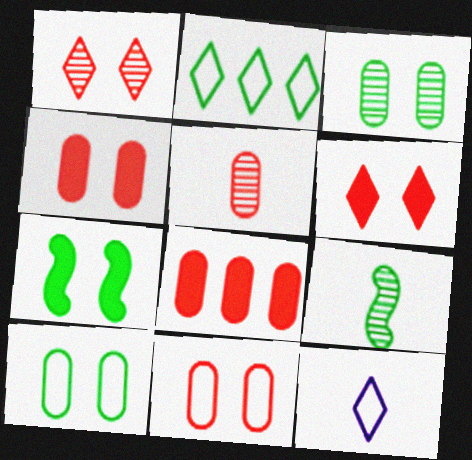[[5, 8, 11]]